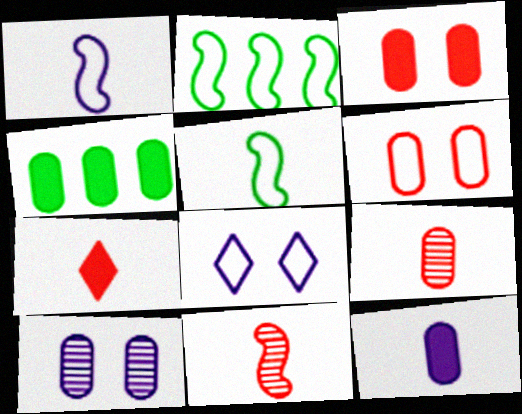[[2, 7, 10], 
[3, 4, 12], 
[4, 8, 11]]